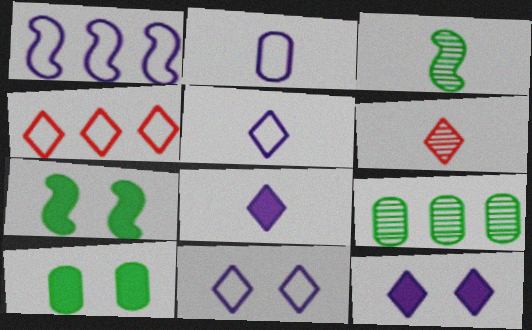[[1, 2, 11], 
[1, 6, 10]]